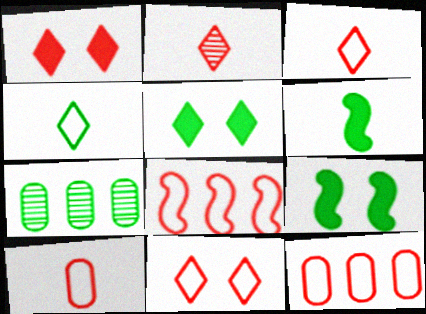[[4, 7, 9], 
[8, 10, 11]]